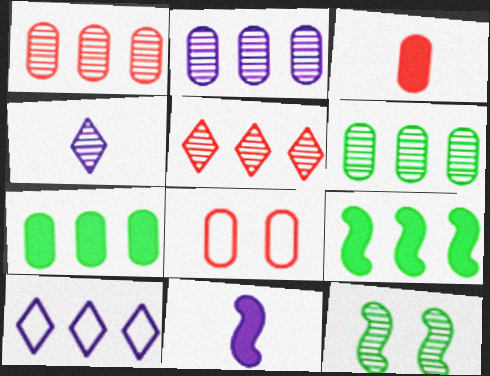[[1, 2, 6], 
[1, 3, 8], 
[1, 4, 12], 
[1, 9, 10], 
[3, 10, 12], 
[4, 8, 9]]